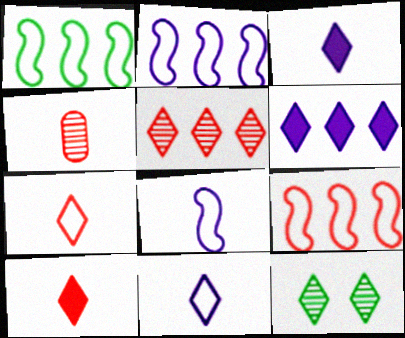[[1, 2, 9], 
[6, 7, 12]]